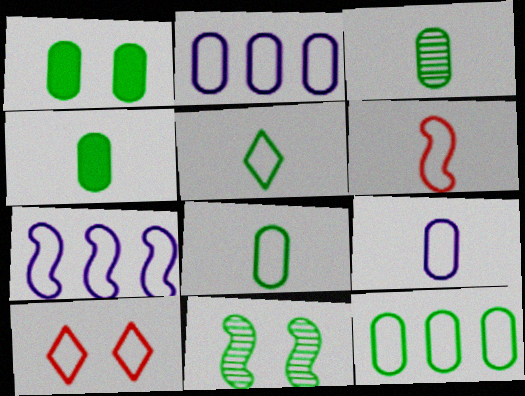[[1, 3, 12], 
[3, 4, 8], 
[5, 6, 9], 
[7, 8, 10]]